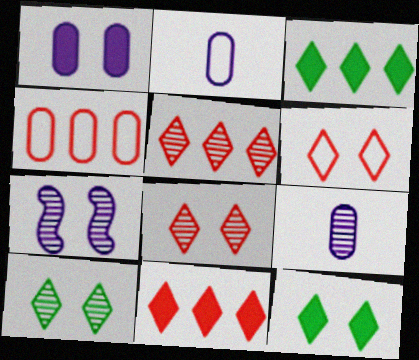[]